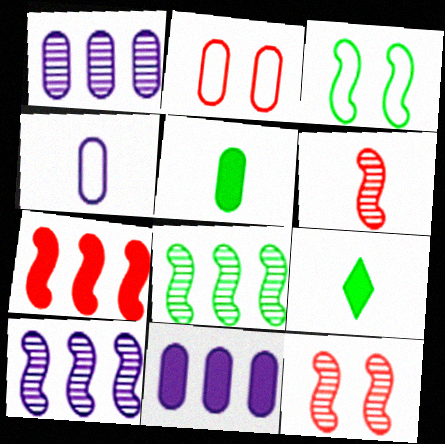[[1, 2, 5], 
[2, 9, 10], 
[4, 6, 9]]